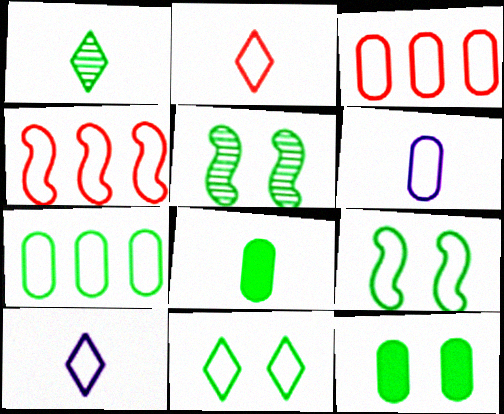[[3, 9, 10], 
[4, 6, 11], 
[5, 11, 12]]